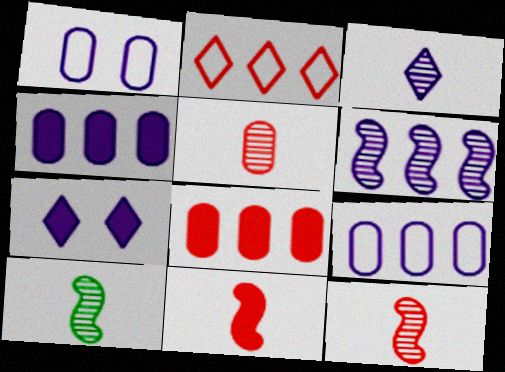[[3, 5, 10]]